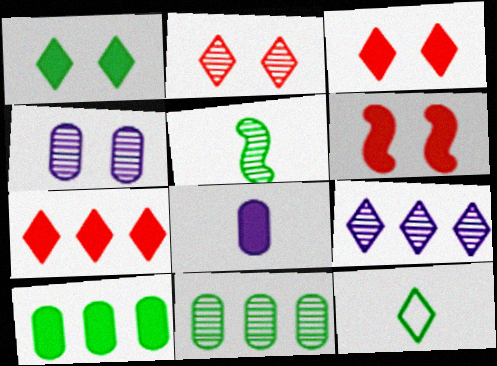[[3, 9, 12]]